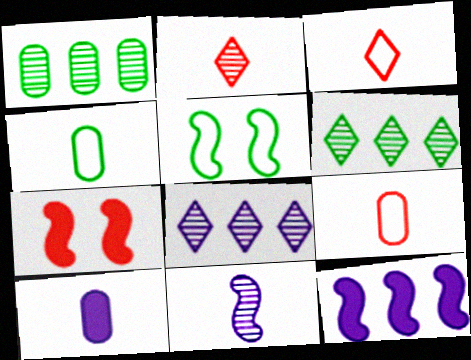[[4, 7, 8]]